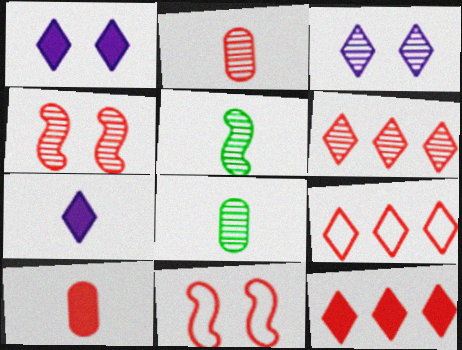[[2, 4, 6], 
[2, 11, 12], 
[4, 9, 10], 
[6, 9, 12], 
[6, 10, 11]]